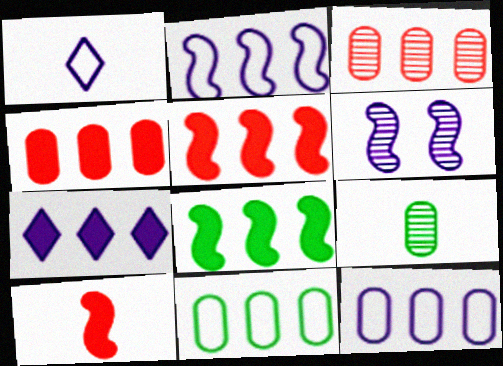[[1, 9, 10], 
[4, 7, 8]]